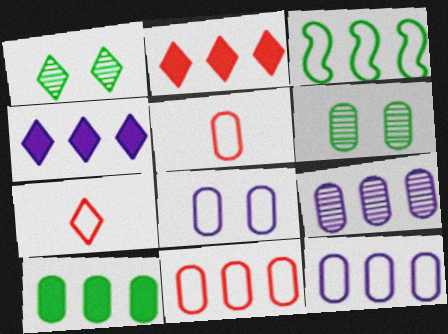[[1, 4, 7], 
[2, 3, 9], 
[3, 7, 8], 
[9, 10, 11]]